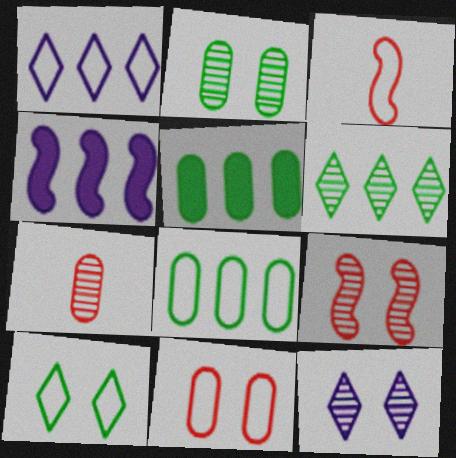[[2, 9, 12], 
[3, 5, 12], 
[4, 7, 10]]